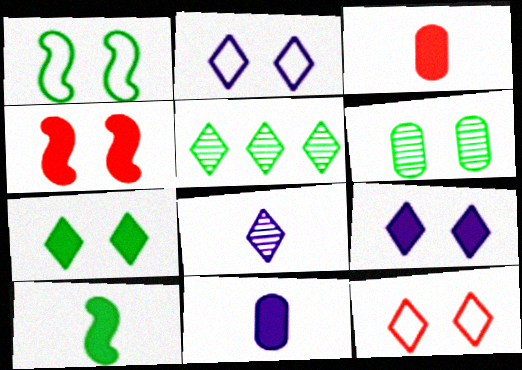[[1, 6, 7], 
[2, 4, 6]]